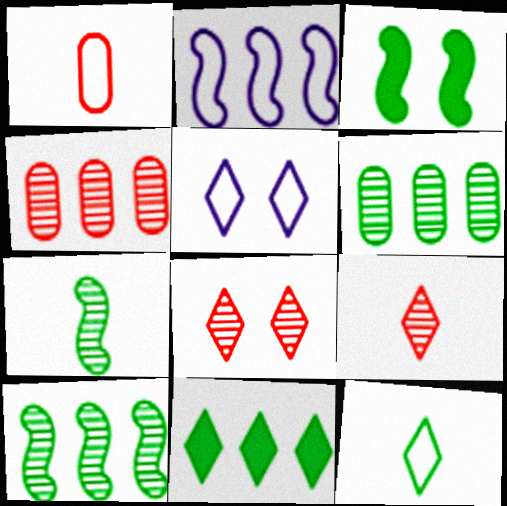[[2, 4, 11], 
[3, 6, 12], 
[5, 9, 11]]